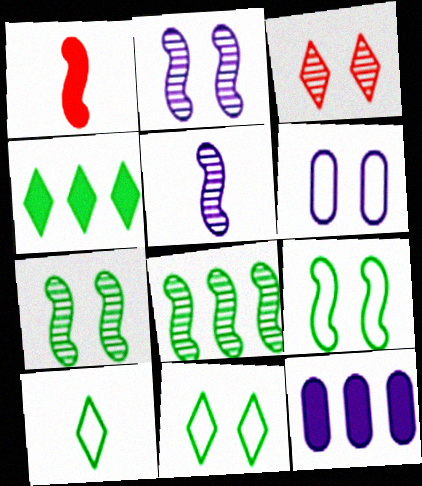[]